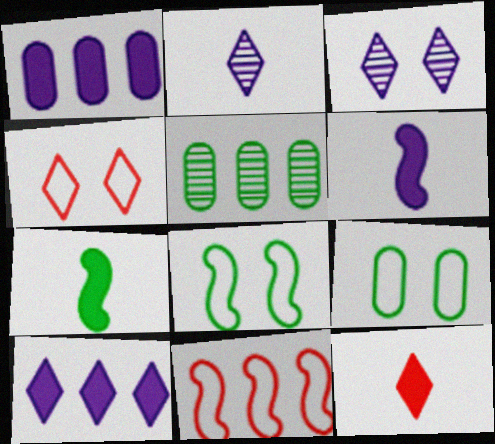[[4, 5, 6], 
[5, 10, 11]]